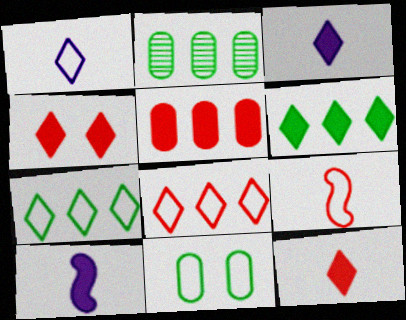[[3, 4, 6]]